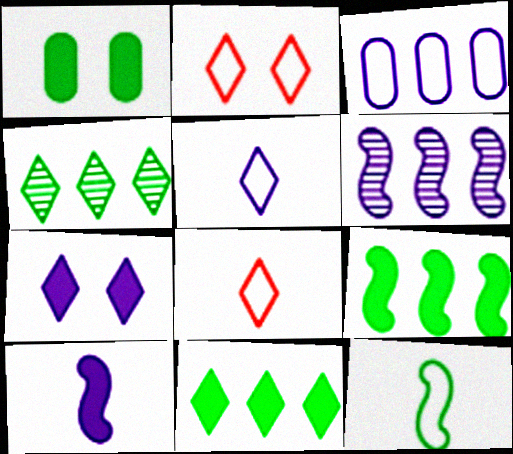[[1, 4, 12], 
[1, 6, 8], 
[2, 3, 12], 
[4, 7, 8]]